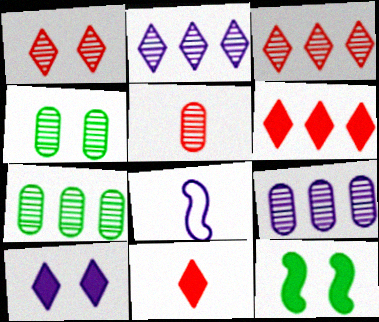[[4, 5, 9], 
[4, 6, 8], 
[8, 9, 10]]